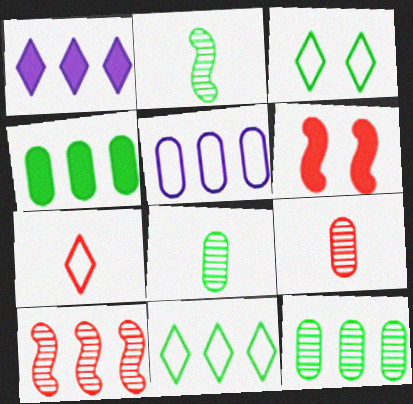[[2, 3, 4]]